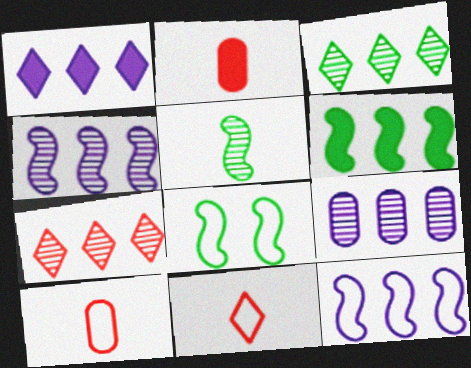[[1, 9, 12], 
[5, 6, 8]]